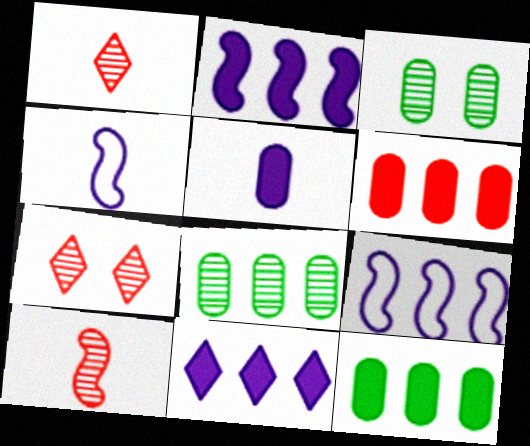[[4, 7, 12]]